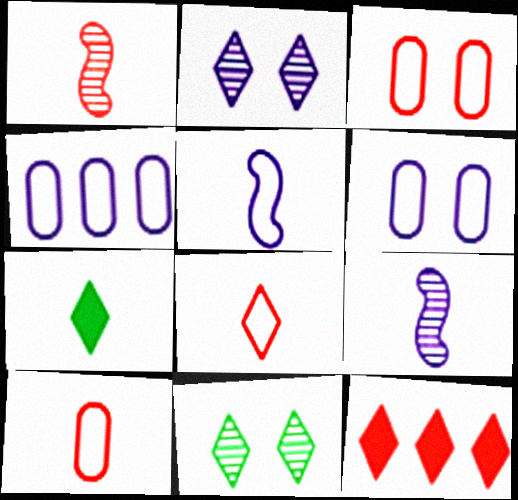[[1, 3, 12], 
[7, 9, 10]]